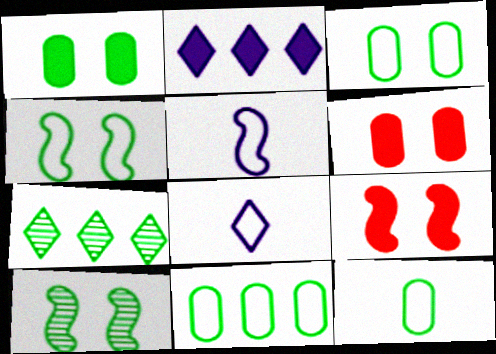[[3, 11, 12], 
[5, 6, 7]]